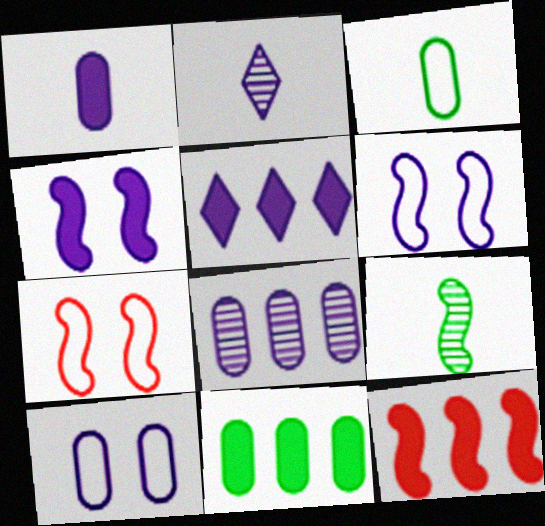[[1, 4, 5], 
[1, 8, 10], 
[2, 7, 11], 
[5, 11, 12], 
[6, 9, 12]]